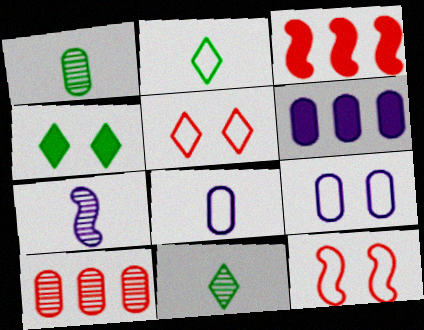[[3, 9, 11], 
[6, 11, 12]]